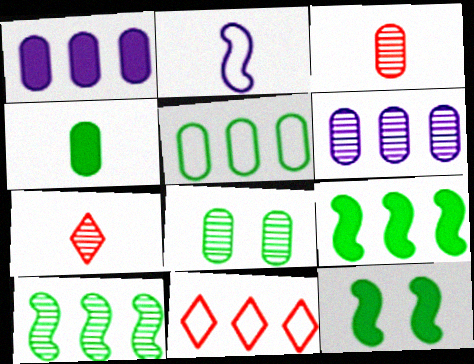[[1, 10, 11], 
[2, 4, 7], 
[3, 6, 8], 
[4, 5, 8], 
[6, 9, 11]]